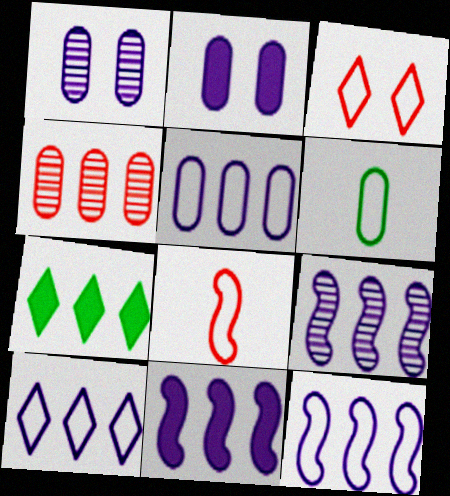[[1, 7, 8], 
[2, 4, 6], 
[3, 6, 12], 
[4, 7, 12], 
[5, 10, 12], 
[9, 11, 12]]